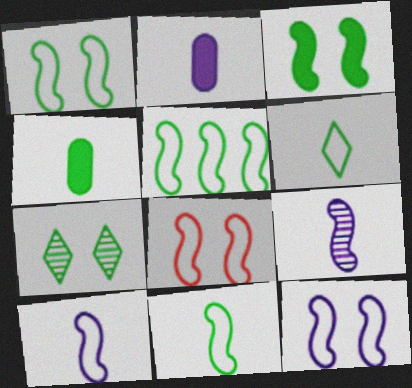[[1, 5, 11], 
[1, 8, 12], 
[4, 5, 7], 
[5, 8, 10]]